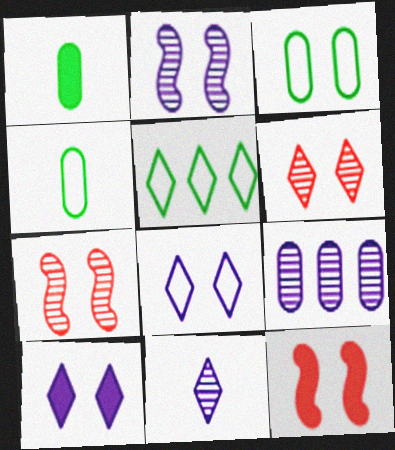[[2, 9, 11], 
[3, 7, 10]]